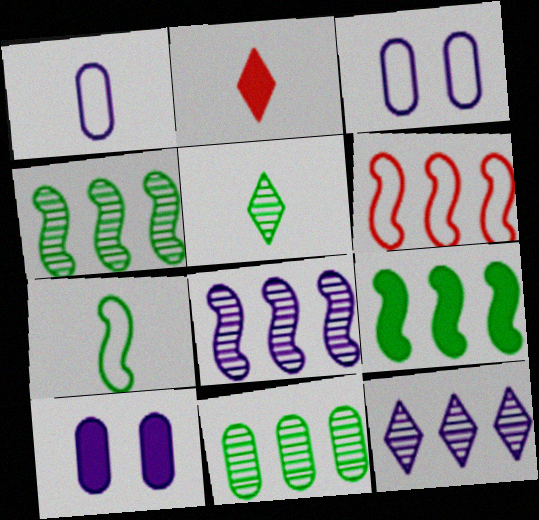[[2, 3, 4], 
[2, 9, 10], 
[5, 6, 10], 
[6, 8, 9]]